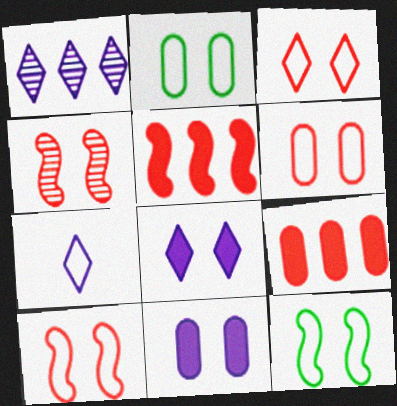[[1, 7, 8], 
[2, 4, 8], 
[3, 6, 10]]